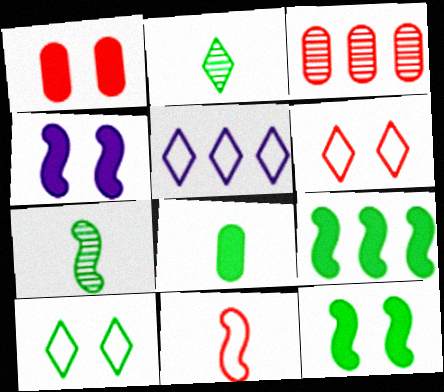[[1, 5, 7], 
[3, 5, 9]]